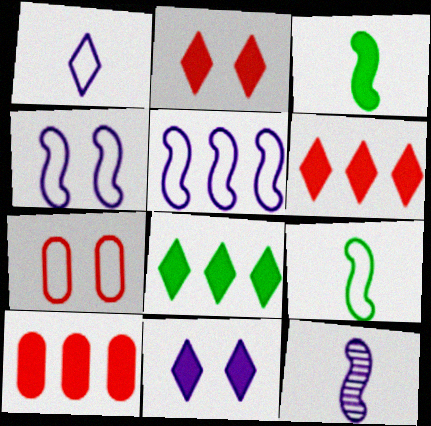[[3, 10, 11], 
[7, 8, 12]]